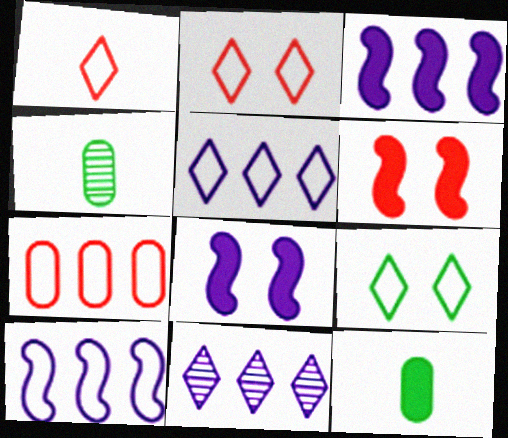[[1, 5, 9], 
[2, 3, 4], 
[4, 5, 6]]